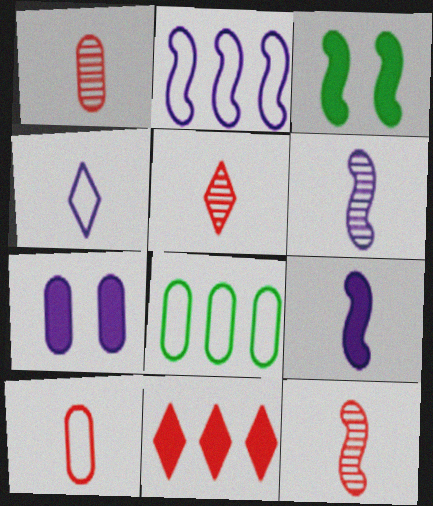[[1, 5, 12], 
[1, 7, 8], 
[2, 3, 12]]